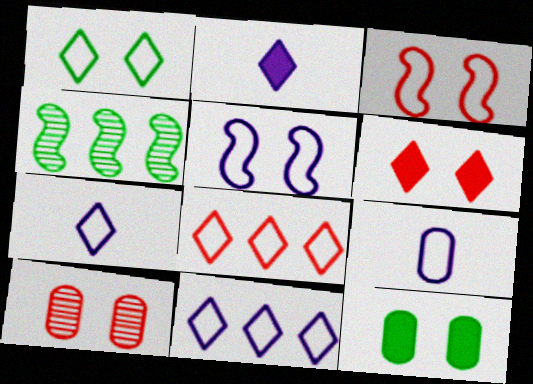[[1, 7, 8], 
[3, 6, 10], 
[4, 6, 9], 
[5, 9, 11]]